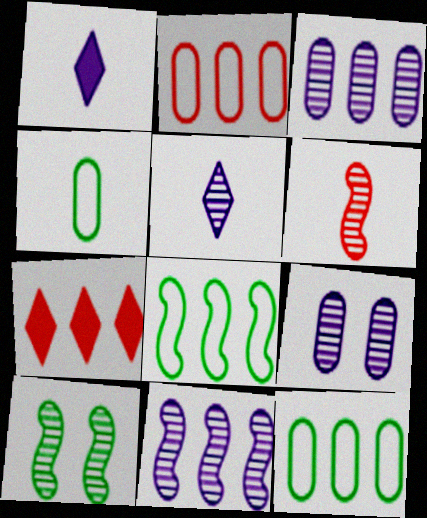[[1, 2, 10], 
[1, 4, 6], 
[3, 7, 8], 
[5, 9, 11], 
[6, 10, 11], 
[7, 11, 12]]